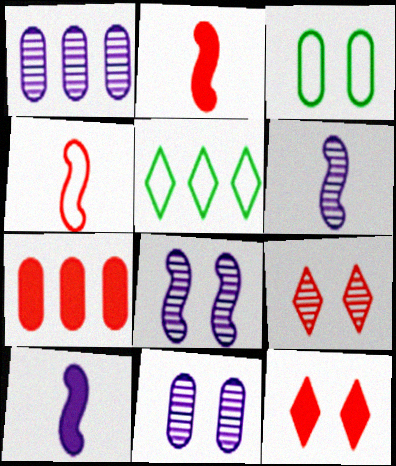[[2, 5, 11], 
[2, 7, 12], 
[3, 8, 12], 
[4, 7, 9]]